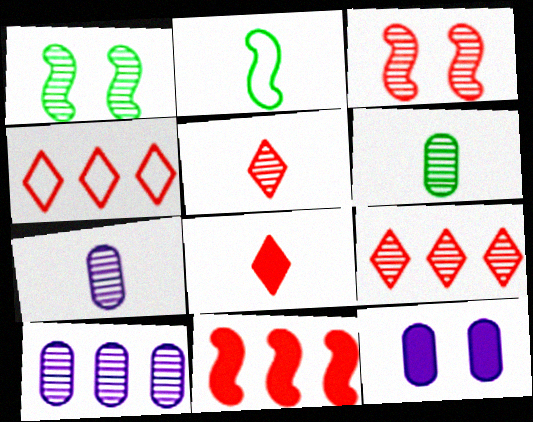[[1, 5, 10], 
[1, 7, 9], 
[2, 7, 8], 
[2, 9, 12]]